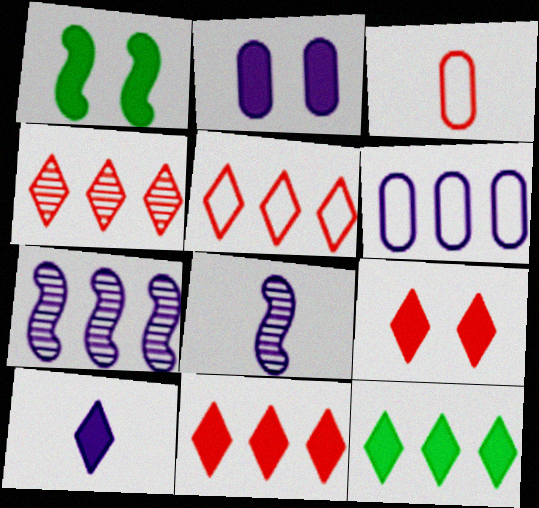[[1, 2, 9], 
[4, 5, 11], 
[9, 10, 12]]